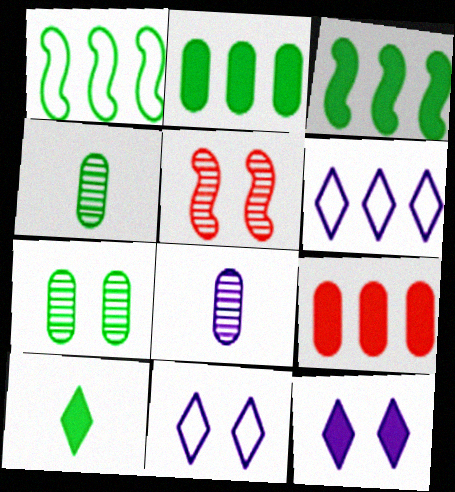[[1, 7, 10]]